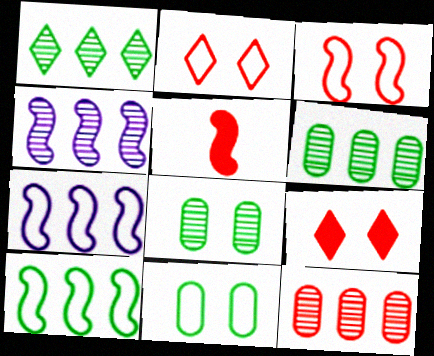[[1, 4, 12], 
[2, 5, 12]]